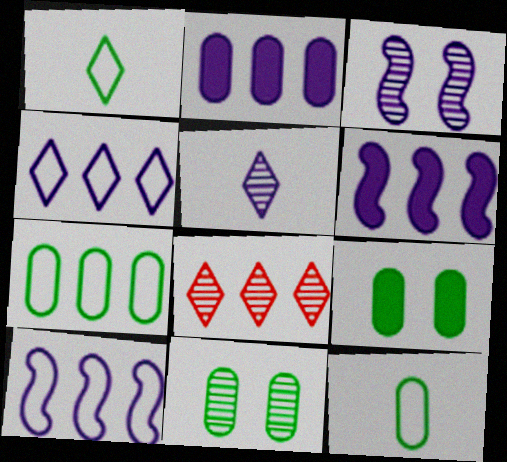[[6, 7, 8]]